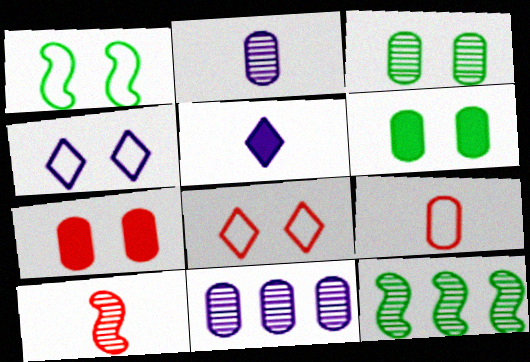[[6, 9, 11]]